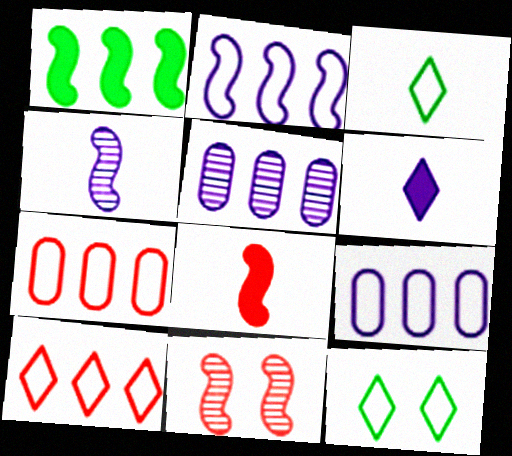[[1, 5, 10], 
[5, 8, 12]]